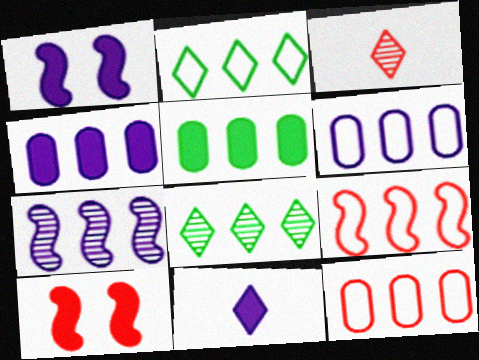[[1, 4, 11], 
[2, 6, 9], 
[3, 10, 12], 
[4, 8, 9], 
[5, 10, 11]]